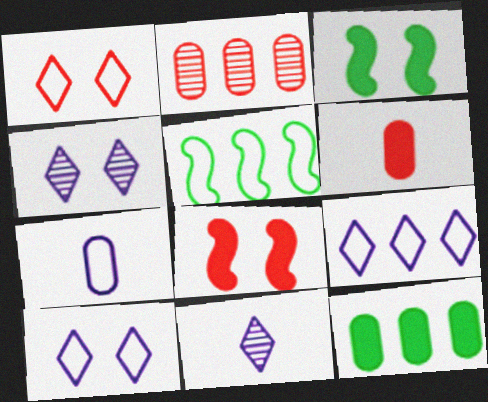[[1, 5, 7], 
[4, 5, 6]]